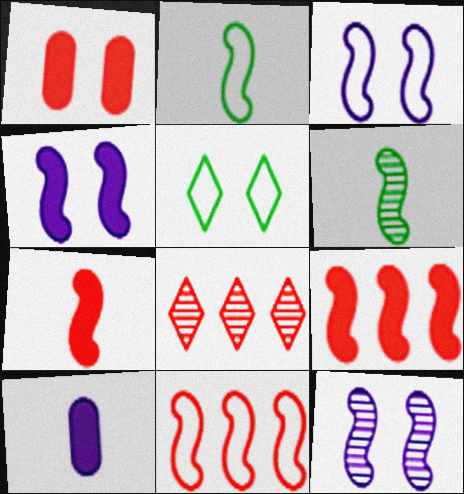[[1, 5, 12], 
[2, 3, 11], 
[2, 9, 12], 
[3, 4, 12], 
[3, 6, 9], 
[4, 6, 11]]